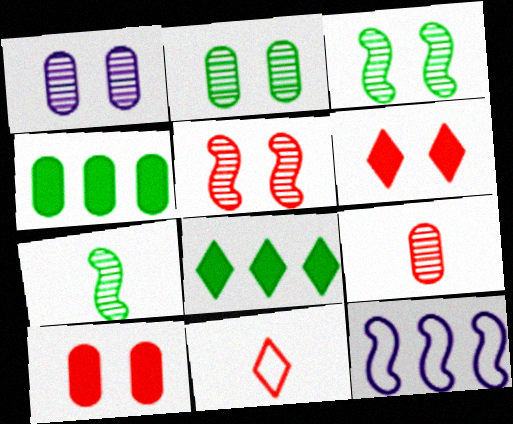[]